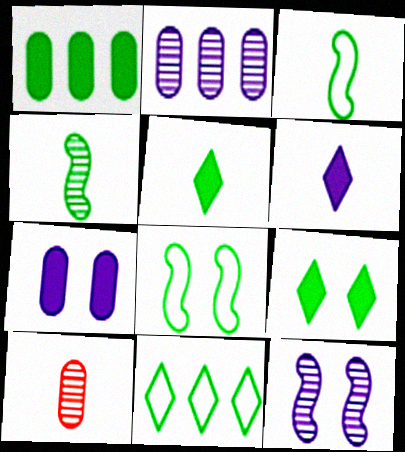[[3, 6, 10]]